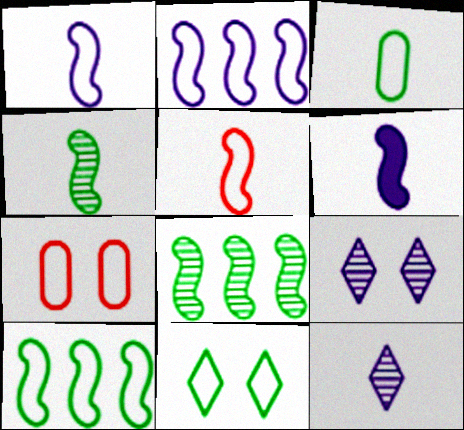[[3, 10, 11], 
[4, 5, 6]]